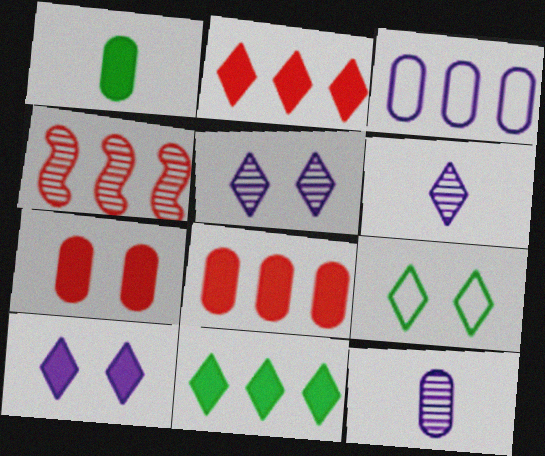[[2, 6, 9], 
[3, 4, 11]]